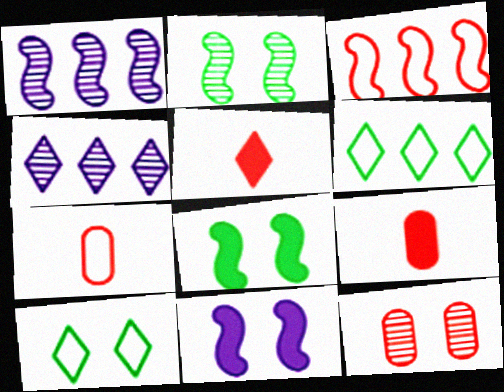[[1, 9, 10], 
[3, 5, 12], 
[4, 5, 10], 
[4, 7, 8], 
[10, 11, 12]]